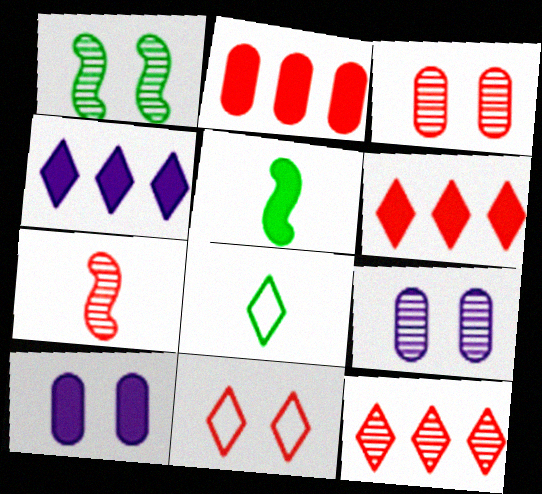[[1, 10, 11], 
[2, 7, 11], 
[3, 7, 12], 
[5, 6, 10]]